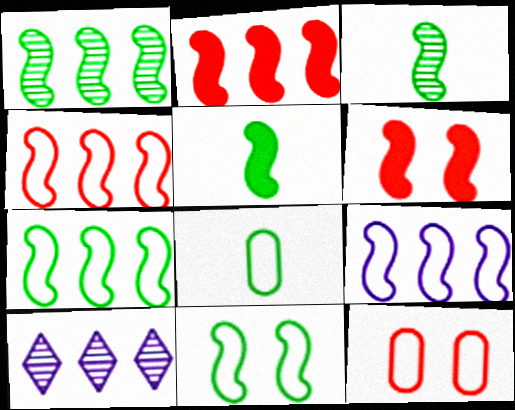[[1, 2, 9], 
[1, 5, 11], 
[3, 6, 9], 
[4, 7, 9], 
[5, 10, 12], 
[6, 8, 10]]